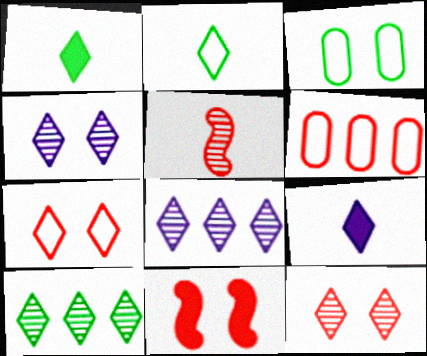[[1, 7, 8], 
[3, 4, 11], 
[7, 9, 10]]